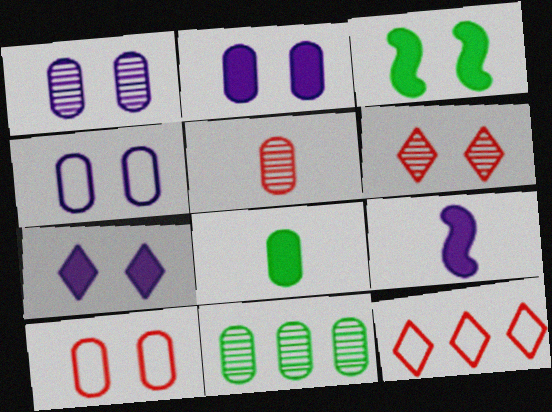[[1, 2, 4], 
[1, 5, 11], 
[3, 4, 6]]